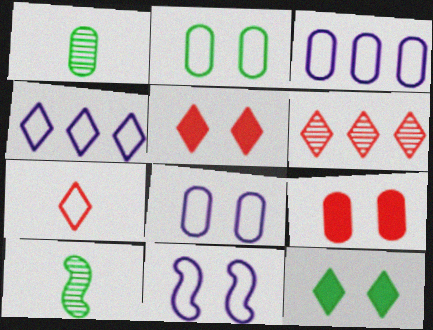[[1, 3, 9], 
[3, 5, 10], 
[4, 9, 10], 
[5, 6, 7]]